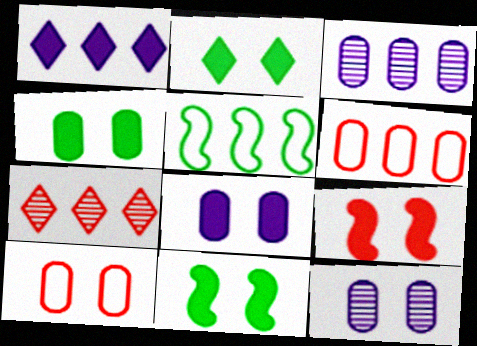[[2, 4, 11], 
[2, 8, 9], 
[4, 10, 12]]